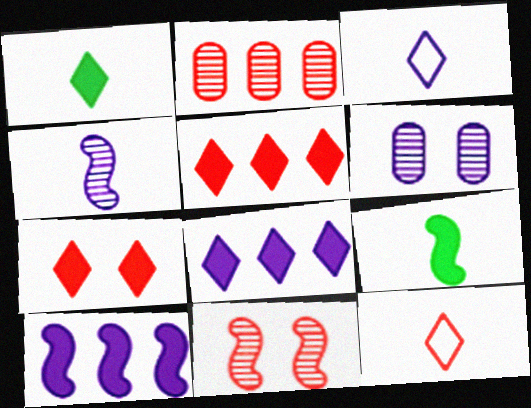[[1, 7, 8], 
[3, 6, 10]]